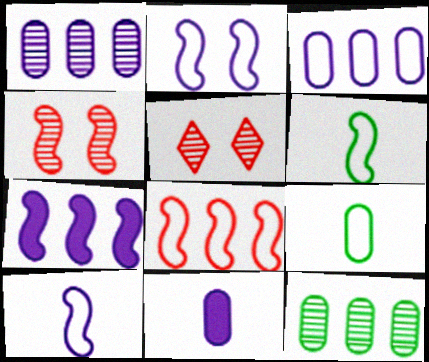[[2, 6, 8], 
[4, 6, 7], 
[5, 7, 9]]